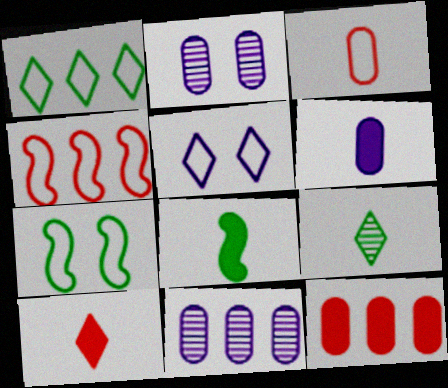[[6, 8, 10], 
[7, 10, 11]]